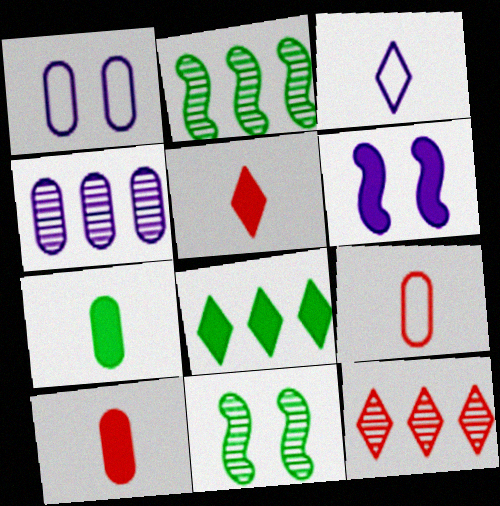[[1, 2, 5], 
[2, 4, 12], 
[3, 4, 6], 
[6, 8, 10]]